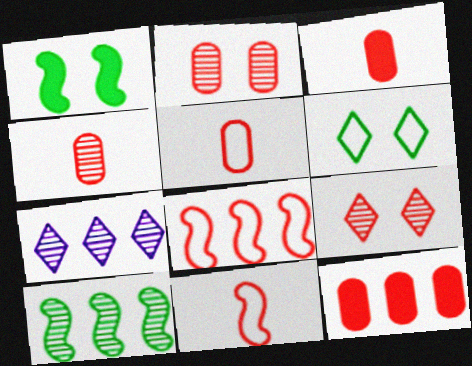[[1, 5, 7], 
[2, 5, 12], 
[3, 4, 5], 
[3, 8, 9], 
[9, 11, 12]]